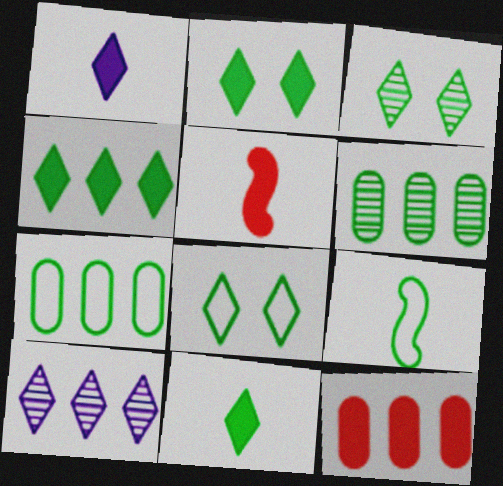[[2, 3, 8], 
[2, 4, 11], 
[2, 6, 9], 
[7, 8, 9]]